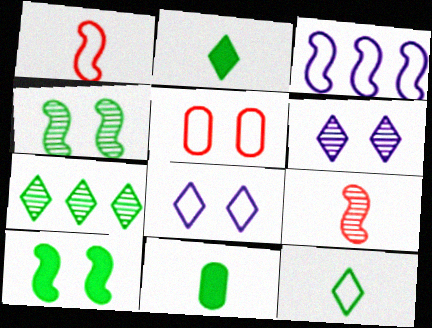[[3, 5, 12], 
[3, 9, 10], 
[5, 6, 10]]